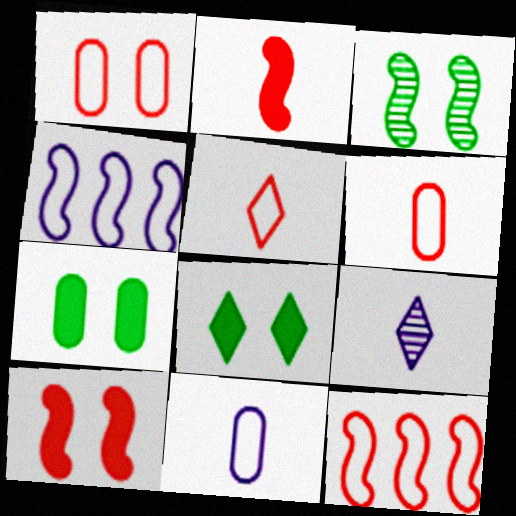[[1, 5, 12], 
[2, 3, 4], 
[7, 9, 12]]